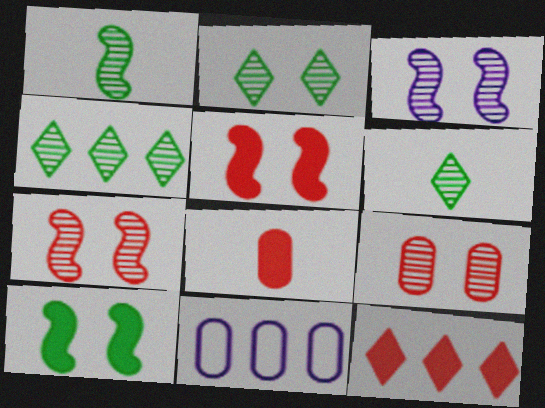[[2, 3, 9], 
[2, 4, 6], 
[5, 6, 11], 
[5, 8, 12]]